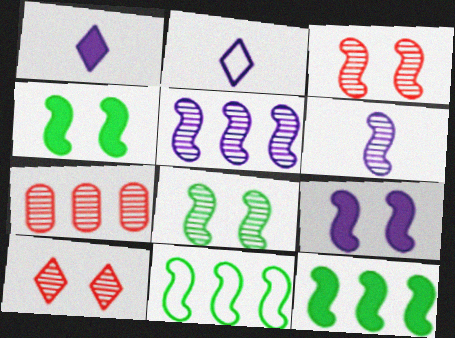[[2, 4, 7]]